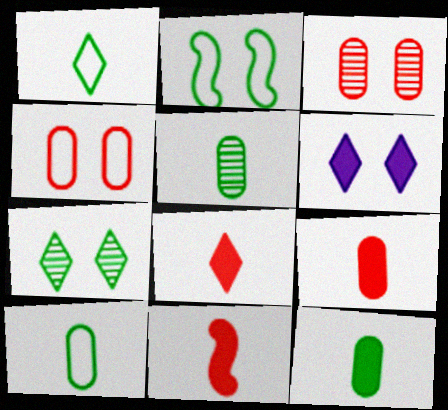[[2, 3, 6], 
[5, 10, 12], 
[8, 9, 11]]